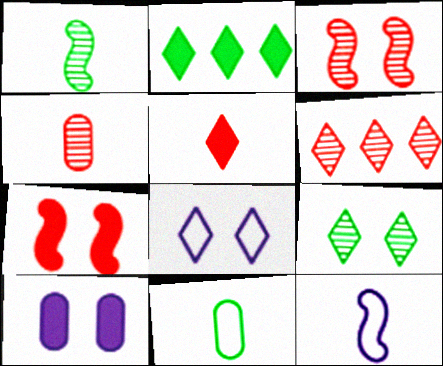[[3, 4, 6]]